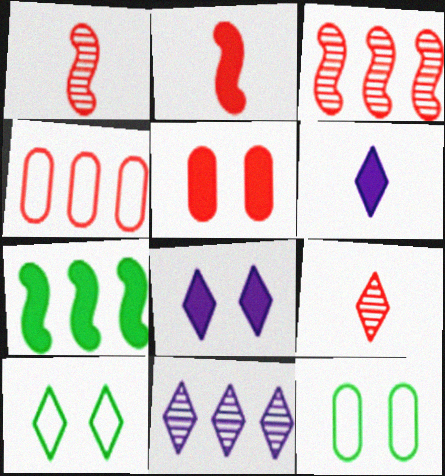[[2, 11, 12], 
[3, 6, 12], 
[4, 7, 11], 
[5, 6, 7]]